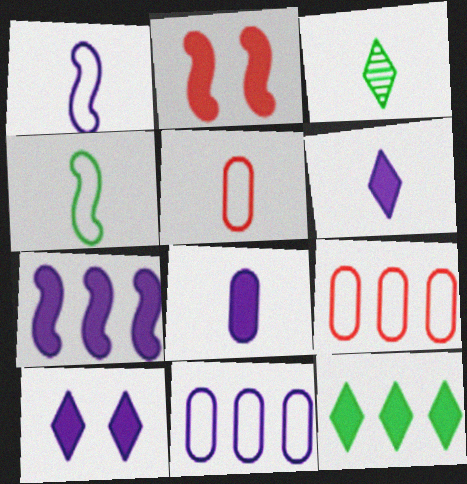[[2, 3, 11], 
[2, 8, 12], 
[7, 8, 10]]